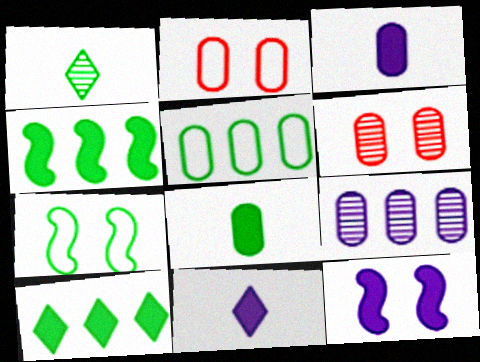[[2, 8, 9], 
[3, 5, 6]]